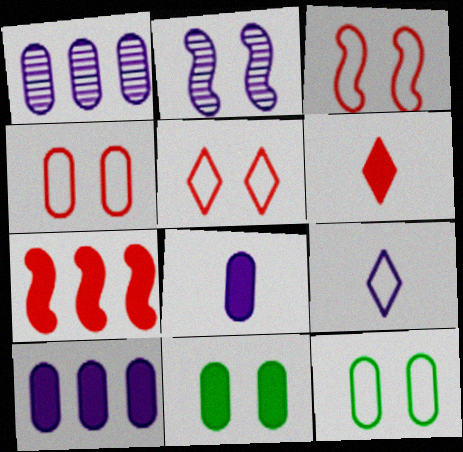[[2, 5, 11], 
[2, 9, 10], 
[3, 4, 5]]